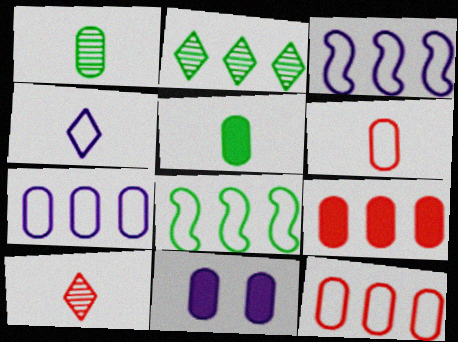[[1, 11, 12], 
[2, 3, 9], 
[5, 9, 11], 
[8, 10, 11]]